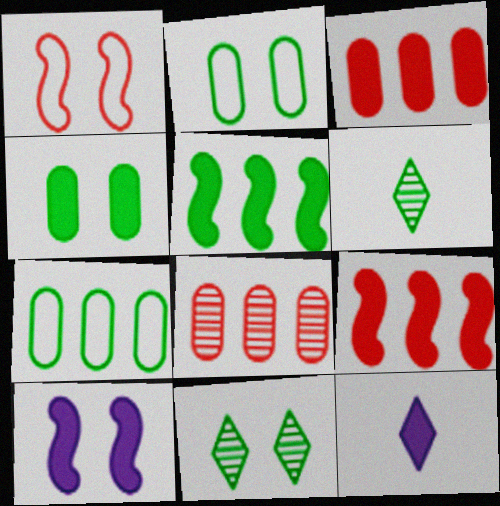[[2, 5, 6], 
[4, 9, 12]]